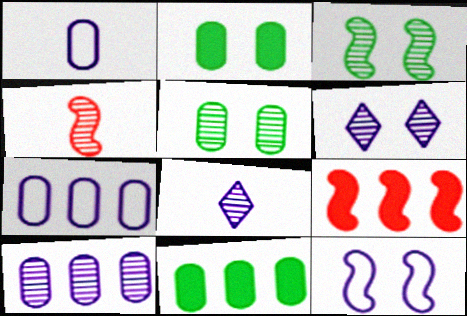[]